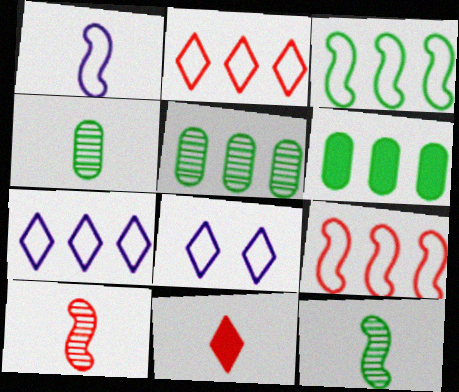[[1, 4, 11], 
[6, 8, 10]]